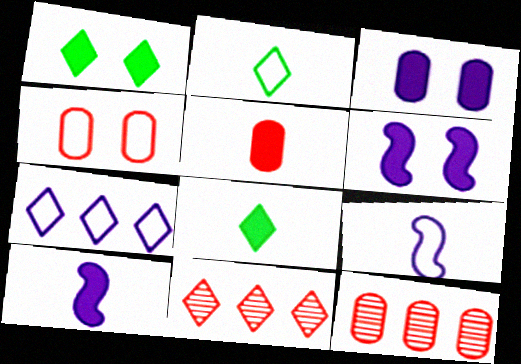[[1, 9, 12], 
[2, 6, 12], 
[4, 5, 12], 
[5, 8, 10]]